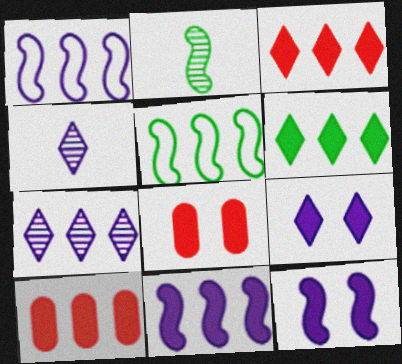[[4, 5, 8], 
[5, 7, 10], 
[6, 10, 11]]